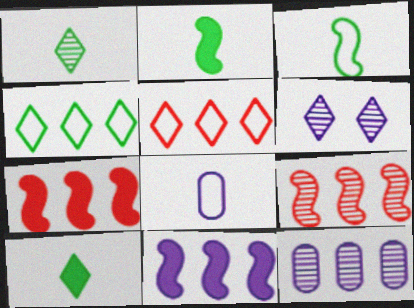[[4, 7, 12], 
[5, 6, 10], 
[6, 8, 11]]